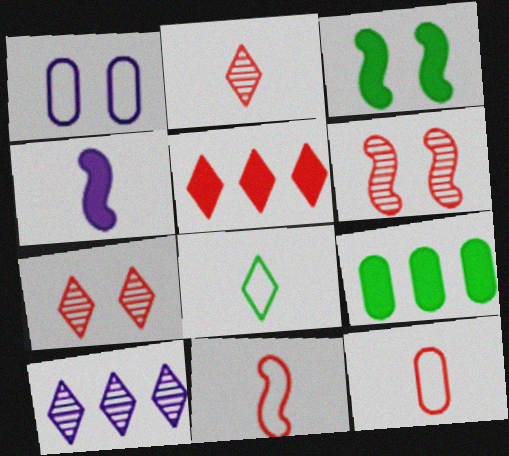[[1, 3, 7], 
[1, 4, 10], 
[3, 10, 12], 
[5, 6, 12]]